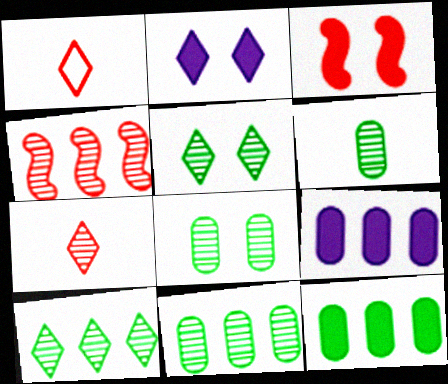[[1, 2, 10], 
[6, 8, 11]]